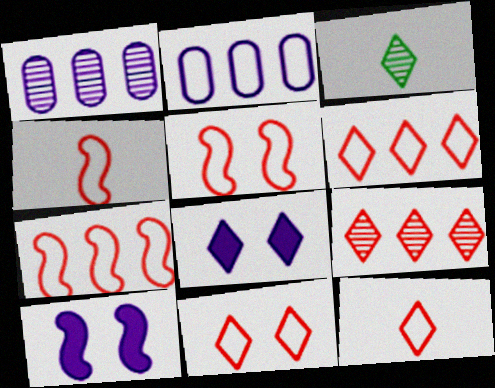[[3, 6, 8], 
[4, 5, 7], 
[6, 11, 12]]